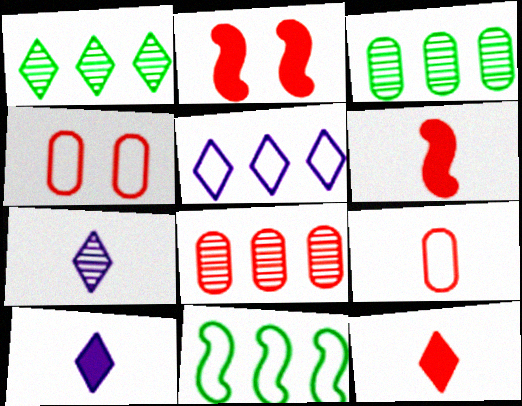[]